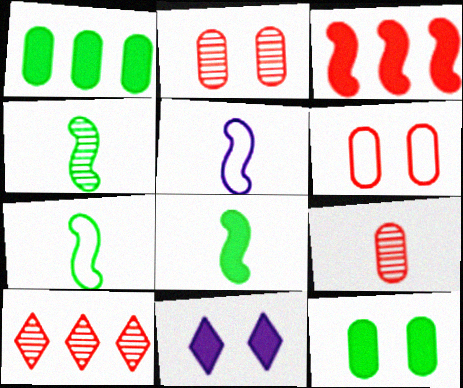[[4, 7, 8], 
[5, 10, 12]]